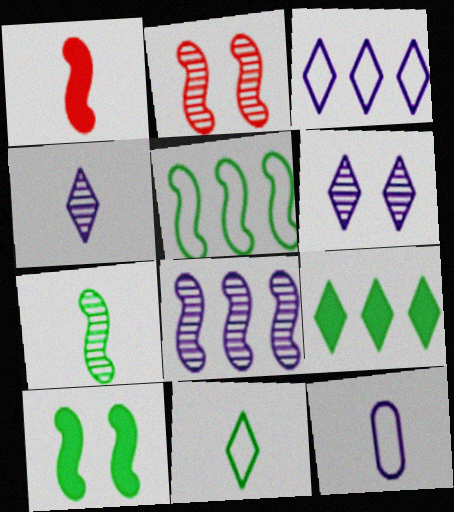[[2, 7, 8], 
[2, 9, 12], 
[5, 7, 10]]